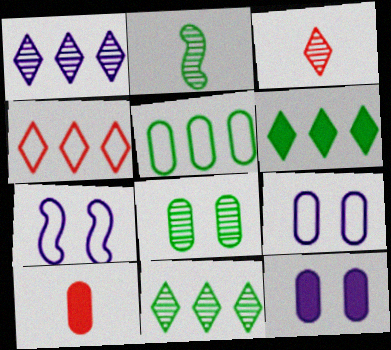[[1, 4, 6], 
[2, 4, 12], 
[2, 8, 11], 
[7, 10, 11]]